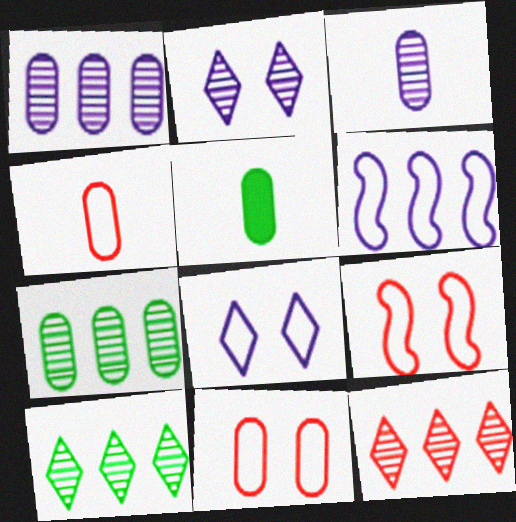[[1, 5, 11], 
[3, 4, 5]]